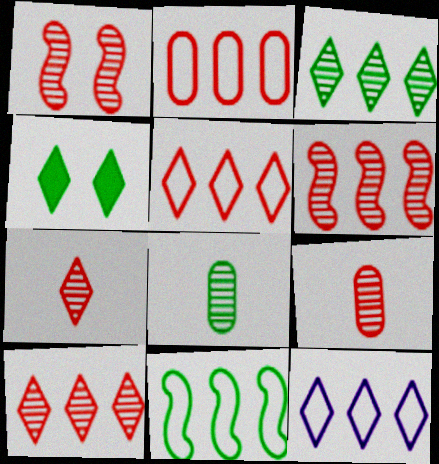[[1, 9, 10], 
[2, 11, 12], 
[4, 7, 12], 
[4, 8, 11]]